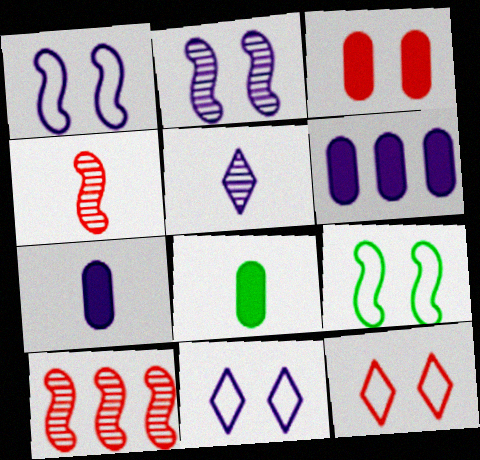[[1, 5, 6], 
[3, 6, 8], 
[8, 10, 11]]